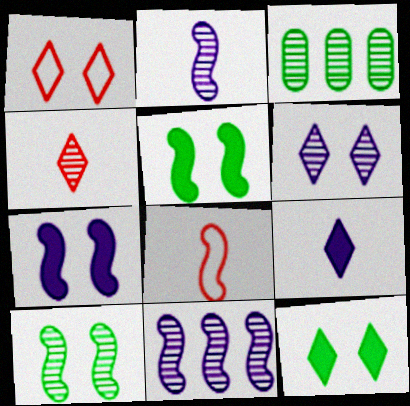[[1, 6, 12], 
[5, 8, 11]]